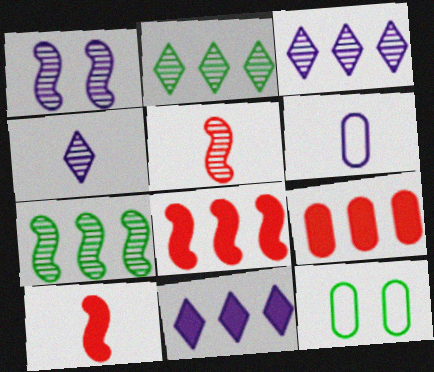[[1, 5, 7], 
[1, 6, 11], 
[3, 10, 12], 
[4, 8, 12], 
[5, 11, 12]]